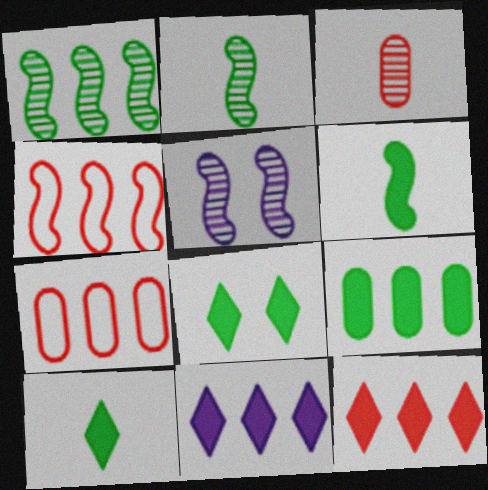[[1, 7, 11], 
[4, 5, 6], 
[5, 7, 10], 
[6, 8, 9]]